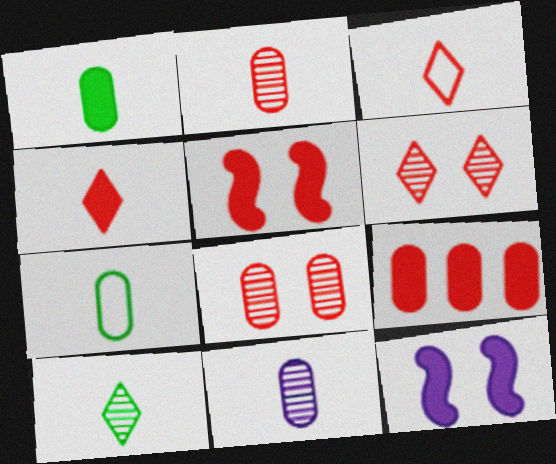[[4, 5, 9]]